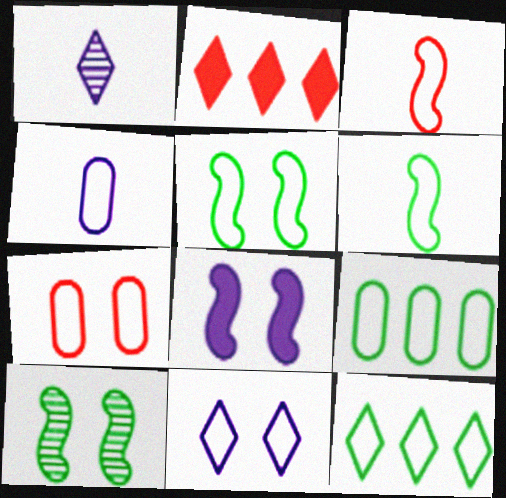[[2, 4, 10], 
[3, 9, 11], 
[4, 7, 9], 
[5, 7, 11]]